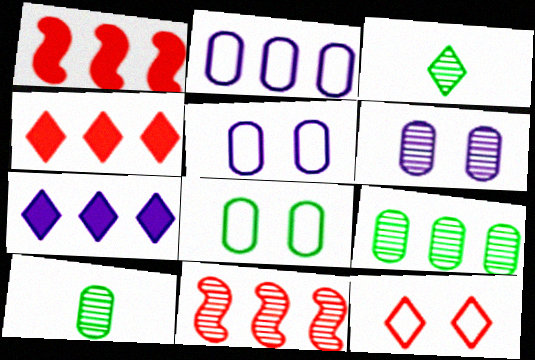[[1, 3, 5], 
[3, 6, 11], 
[3, 7, 12]]